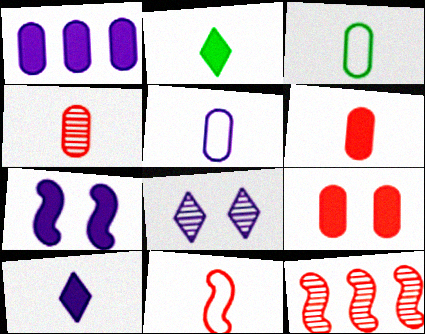[[1, 7, 10]]